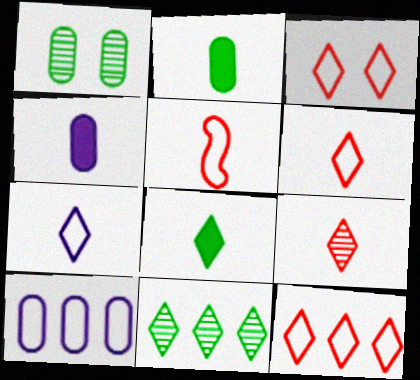[[3, 6, 12], 
[7, 8, 9]]